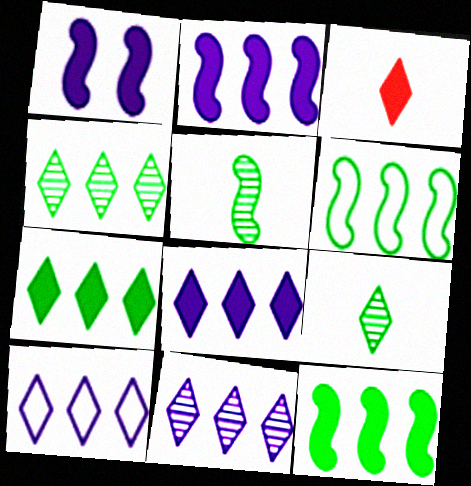[[8, 10, 11]]